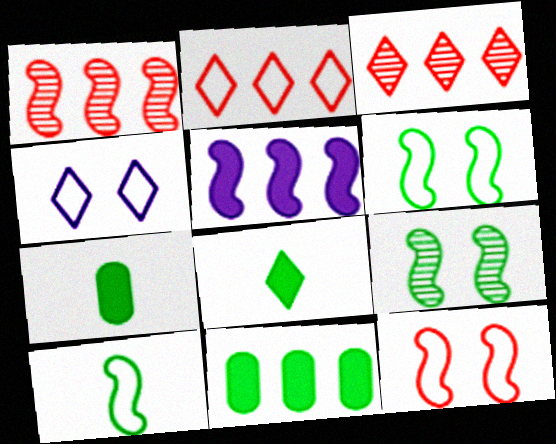[[1, 4, 7], 
[3, 4, 8]]